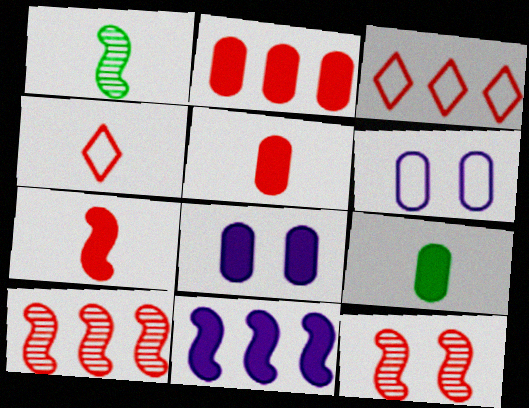[[1, 3, 8], 
[2, 3, 10], 
[2, 4, 12], 
[2, 8, 9], 
[3, 5, 12]]